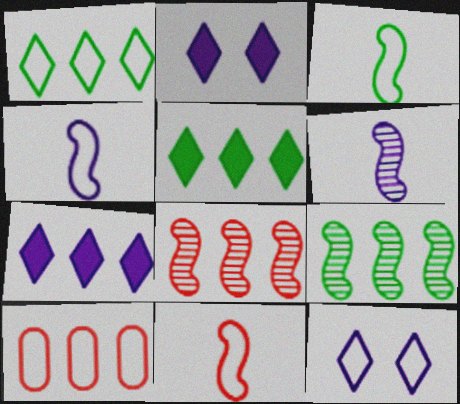[[3, 4, 11], 
[3, 10, 12], 
[7, 9, 10]]